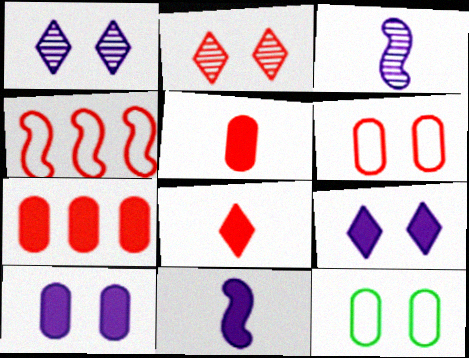[[2, 4, 5]]